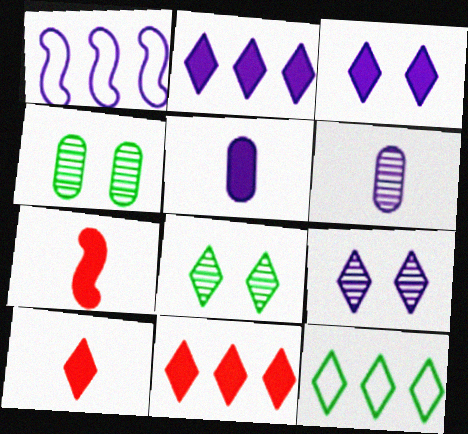[[1, 3, 6], 
[1, 4, 10], 
[1, 5, 9], 
[9, 10, 12]]